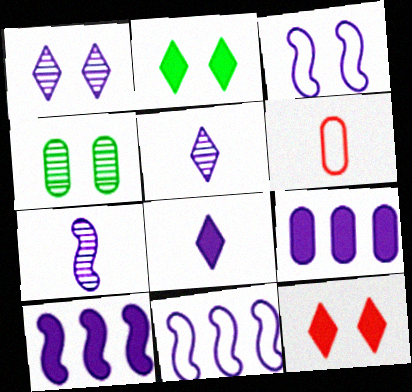[[3, 4, 12], 
[3, 5, 9], 
[3, 7, 10], 
[4, 6, 9]]